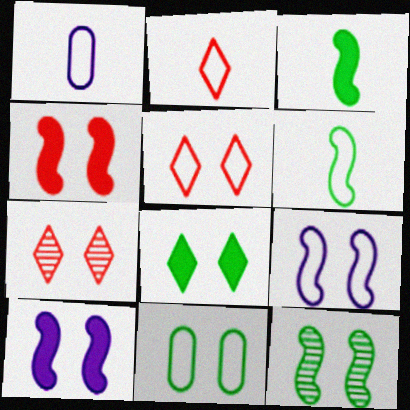[[1, 2, 6], 
[4, 9, 12], 
[5, 9, 11], 
[7, 10, 11], 
[8, 11, 12]]